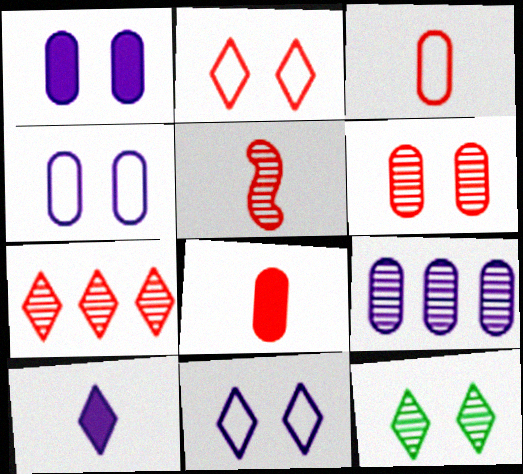[[5, 6, 7], 
[5, 9, 12]]